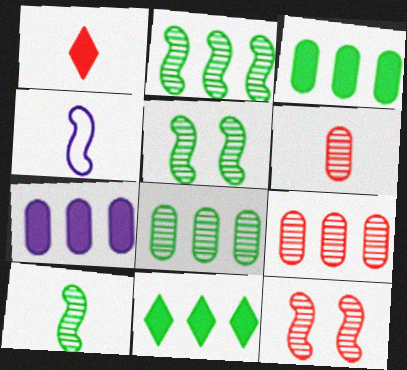[[2, 5, 10]]